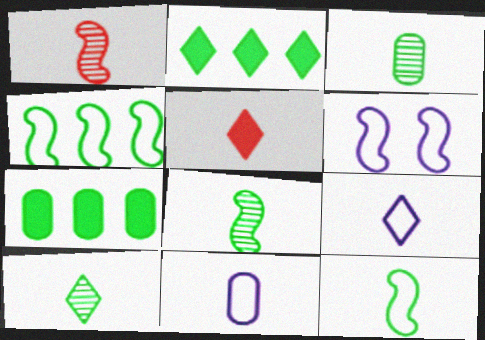[[3, 8, 10], 
[5, 8, 11], 
[5, 9, 10]]